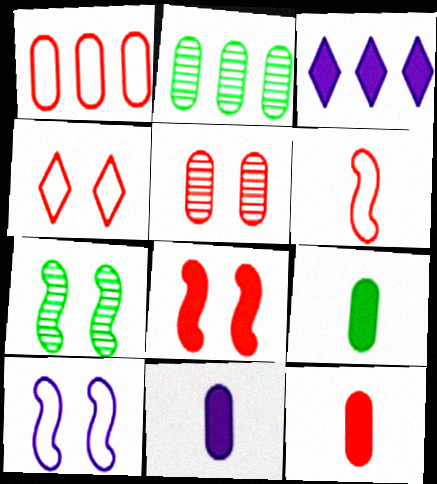[[1, 4, 6], 
[1, 5, 12], 
[3, 8, 9], 
[4, 5, 8], 
[7, 8, 10], 
[9, 11, 12]]